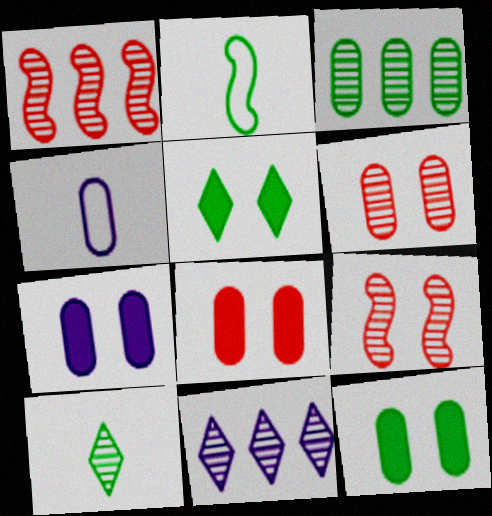[[1, 3, 11], 
[1, 4, 5], 
[2, 3, 5], 
[2, 8, 11], 
[3, 4, 8], 
[7, 8, 12]]